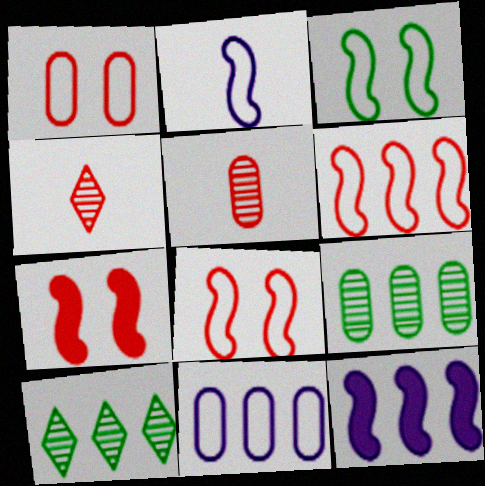[[2, 3, 6]]